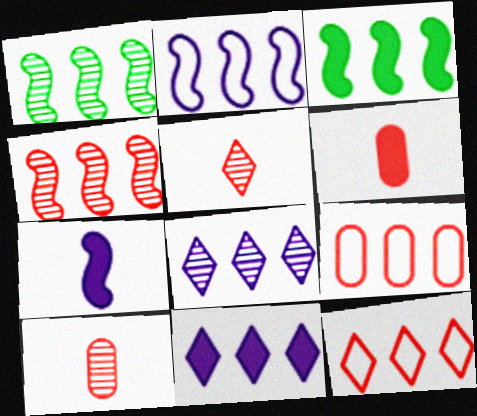[[1, 9, 11], 
[2, 3, 4], 
[3, 8, 9]]